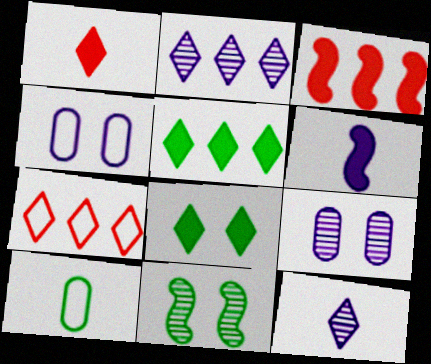[[2, 4, 6], 
[2, 5, 7], 
[5, 10, 11], 
[7, 8, 12]]